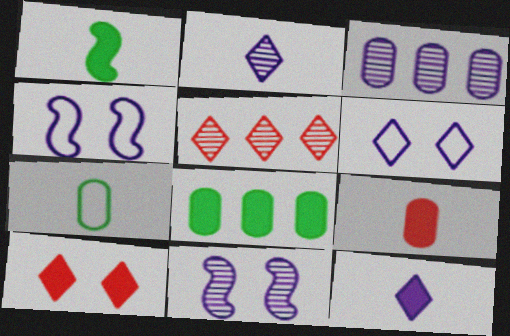[[1, 9, 12], 
[2, 3, 11], 
[3, 4, 12]]